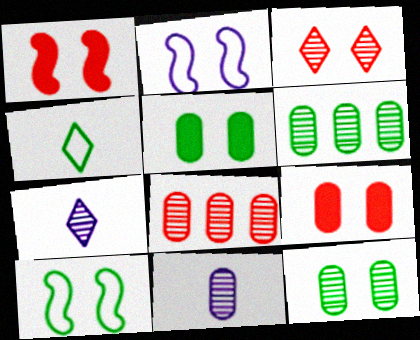[[2, 3, 5], 
[8, 11, 12]]